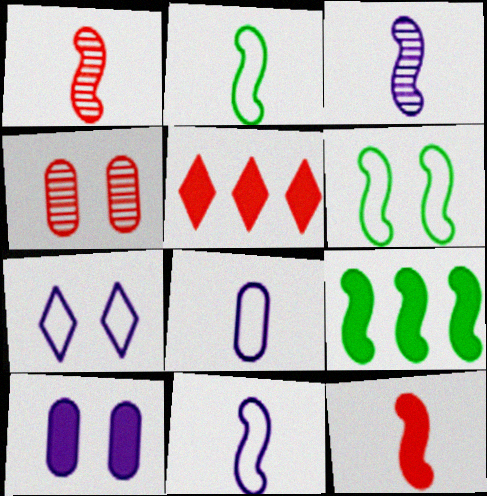[[2, 3, 12]]